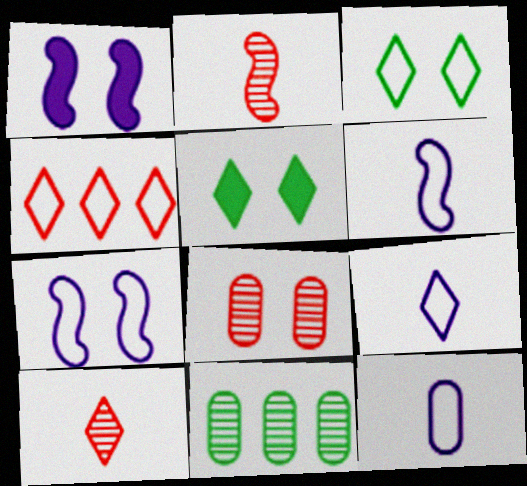[[1, 3, 8], 
[3, 4, 9], 
[5, 7, 8], 
[6, 9, 12]]